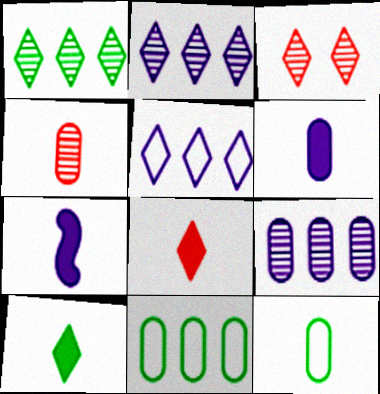[[3, 5, 10], 
[3, 7, 11], 
[4, 6, 12]]